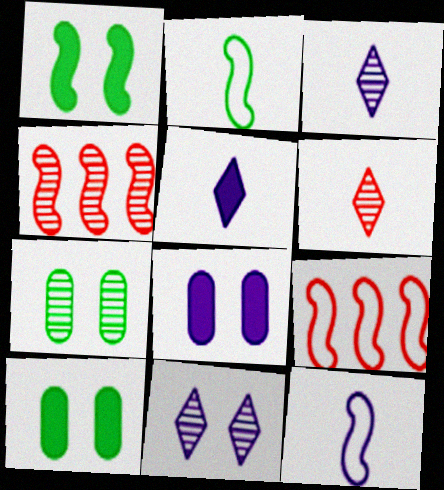[[1, 4, 12], 
[3, 4, 7], 
[3, 9, 10], 
[5, 7, 9]]